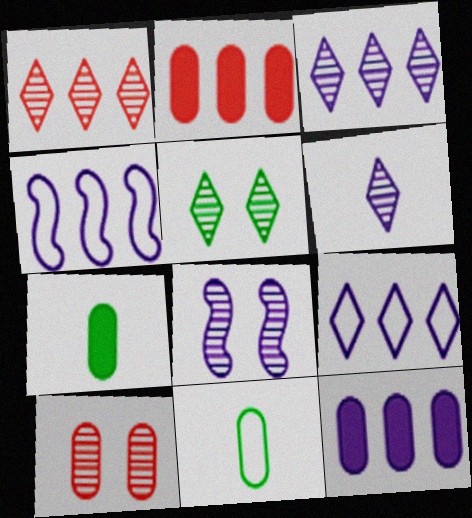[[1, 5, 6], 
[3, 4, 12], 
[5, 8, 10], 
[10, 11, 12]]